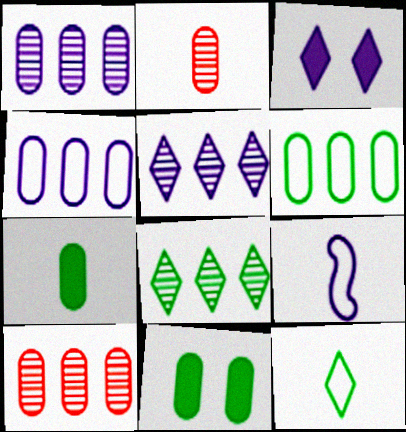[[1, 3, 9], 
[2, 4, 11]]